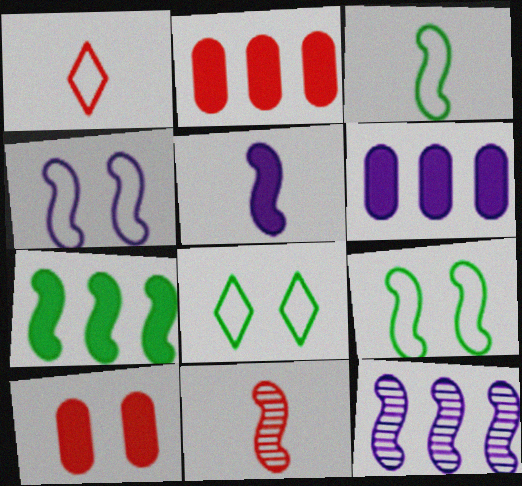[[3, 5, 11], 
[4, 5, 12], 
[4, 7, 11], 
[6, 8, 11]]